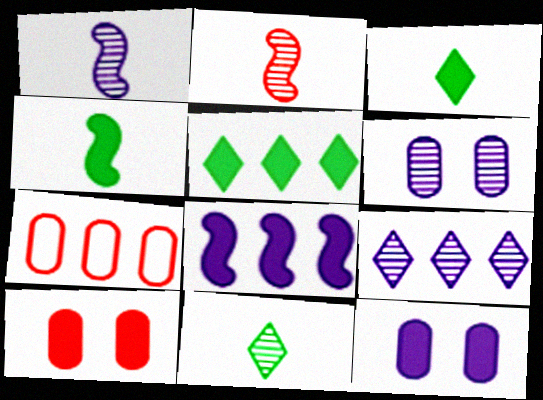[[1, 6, 9], 
[3, 8, 10]]